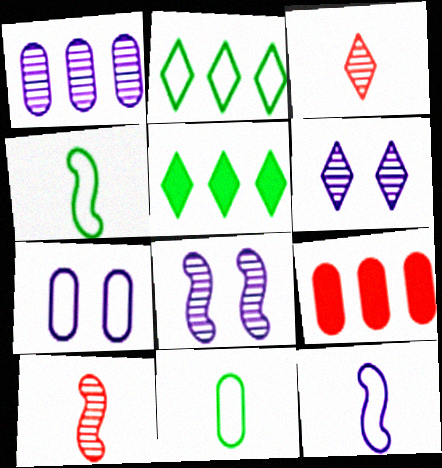[[4, 6, 9], 
[5, 7, 10]]